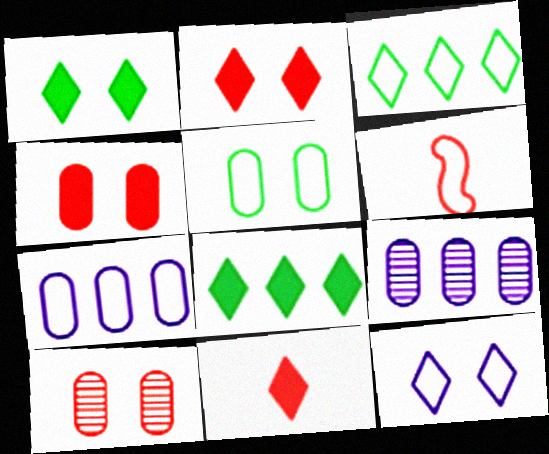[[1, 6, 9]]